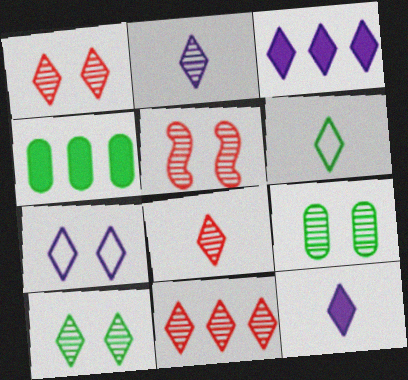[[1, 3, 6], 
[1, 8, 11], 
[2, 3, 7], 
[2, 10, 11], 
[6, 8, 12]]